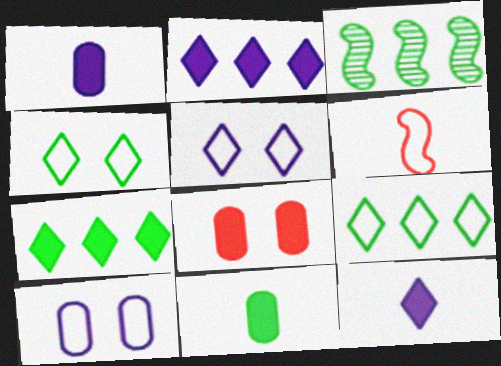[[3, 4, 11], 
[6, 9, 10]]